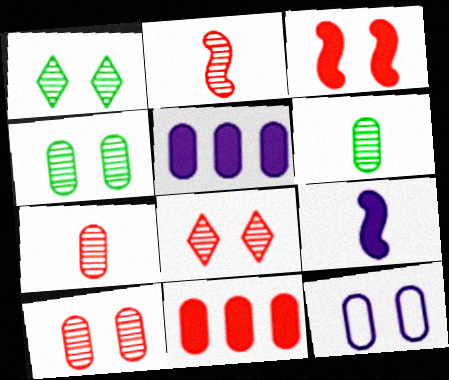[[1, 3, 12], 
[6, 11, 12]]